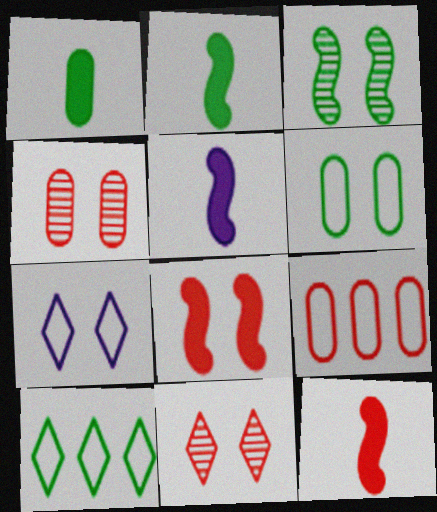[[1, 3, 10], 
[2, 5, 12], 
[4, 5, 10], 
[9, 11, 12]]